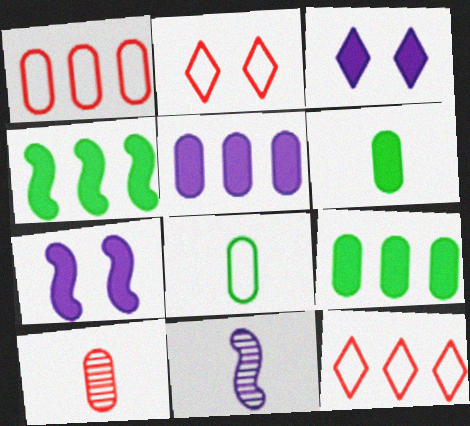[[2, 9, 11]]